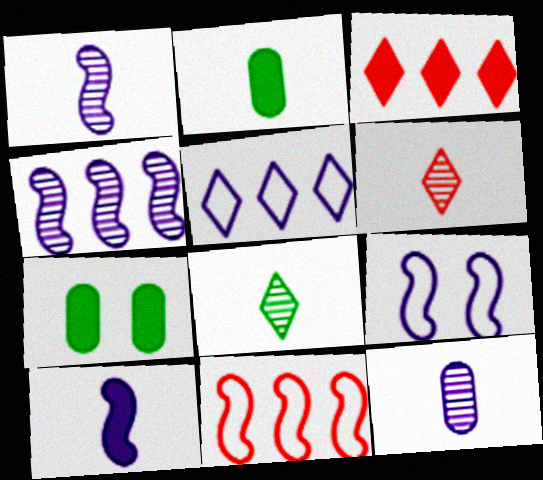[[3, 7, 10], 
[4, 9, 10]]